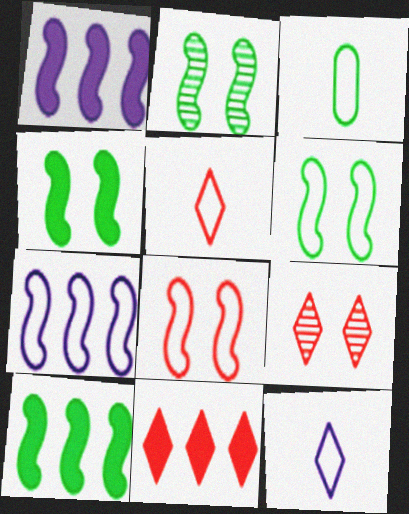[[1, 3, 9], 
[2, 4, 6], 
[5, 9, 11]]